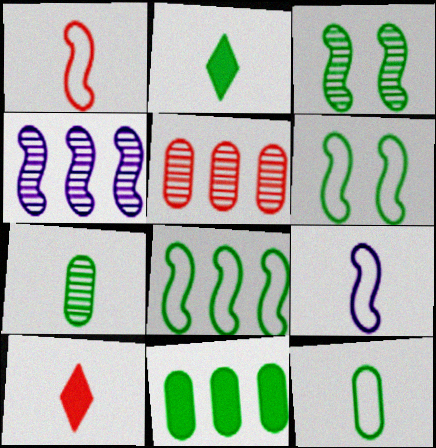[[7, 9, 10]]